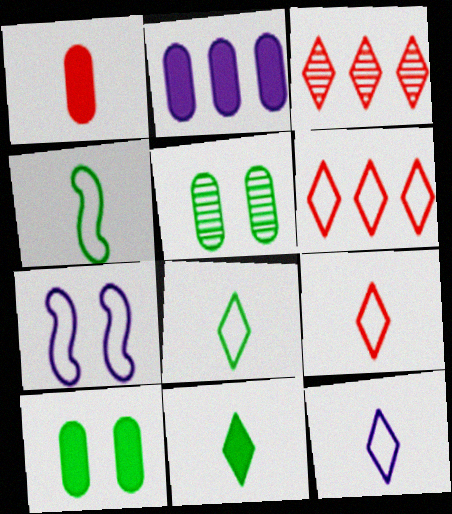[[1, 2, 10], 
[8, 9, 12]]